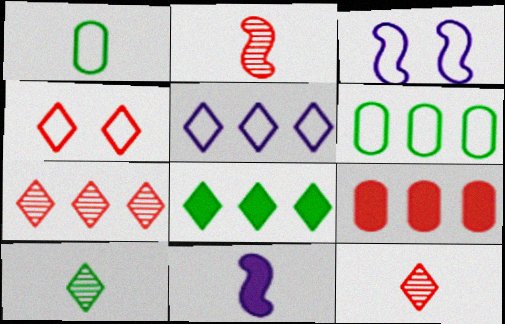[[1, 11, 12], 
[2, 4, 9], 
[3, 9, 10], 
[5, 7, 8]]